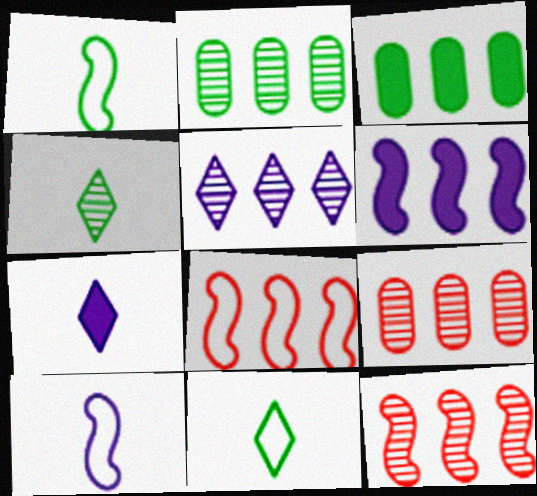[[2, 5, 12], 
[3, 5, 8]]